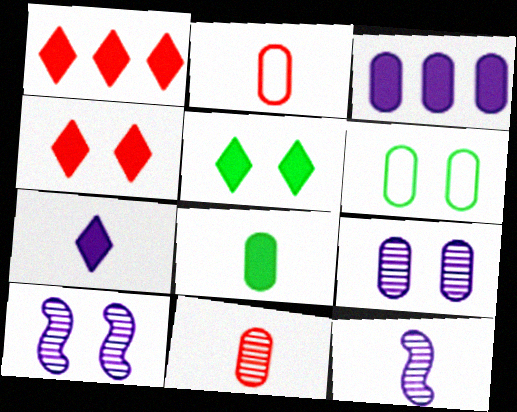[[1, 5, 7], 
[1, 6, 12], 
[3, 6, 11], 
[4, 6, 10]]